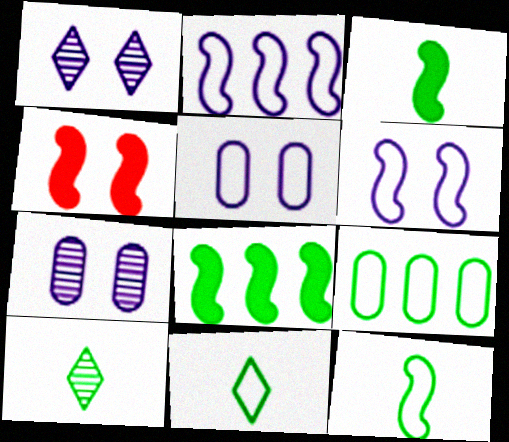[]